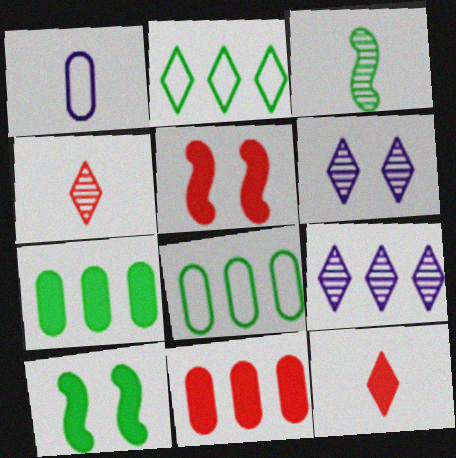[[1, 3, 12], 
[2, 6, 12], 
[5, 11, 12]]